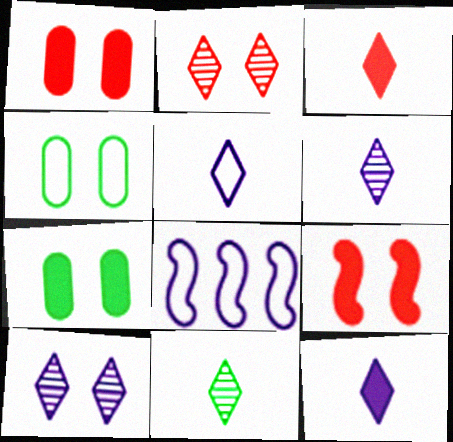[[1, 8, 11], 
[3, 5, 11], 
[4, 9, 10], 
[5, 6, 12]]